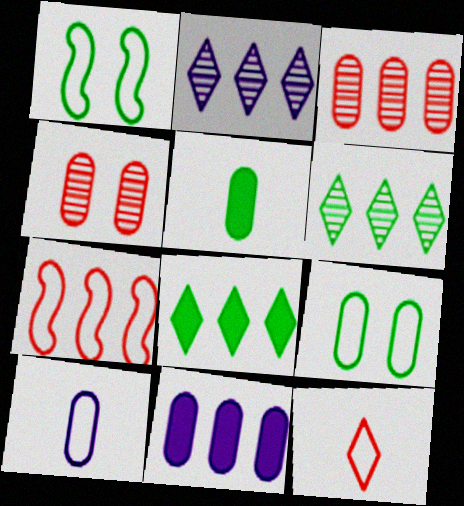[[1, 5, 6], 
[6, 7, 11]]